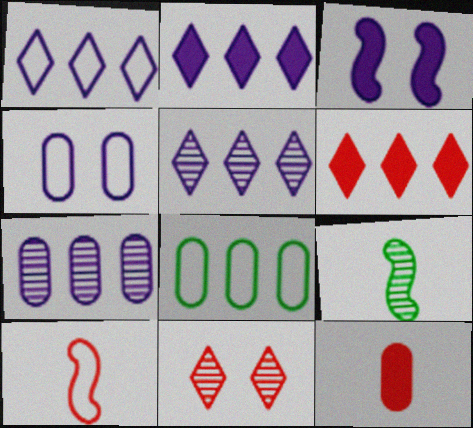[[1, 2, 5], 
[4, 6, 9], 
[7, 9, 11]]